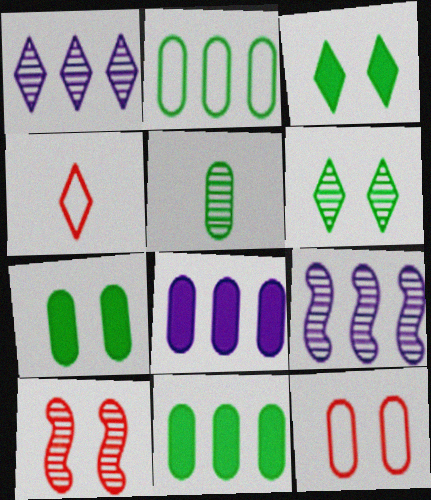[[1, 3, 4], 
[1, 5, 10], 
[2, 5, 7], 
[4, 7, 9], 
[5, 8, 12]]